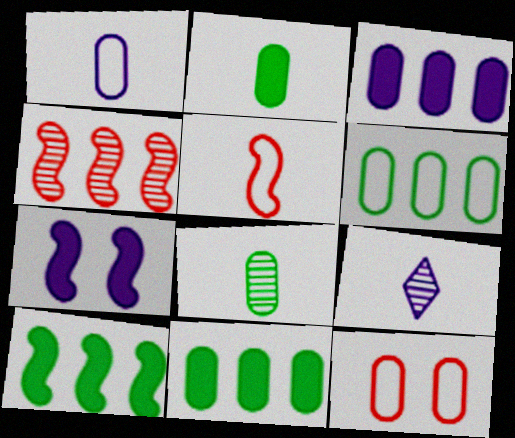[[1, 6, 12], 
[2, 5, 9], 
[3, 8, 12], 
[9, 10, 12]]